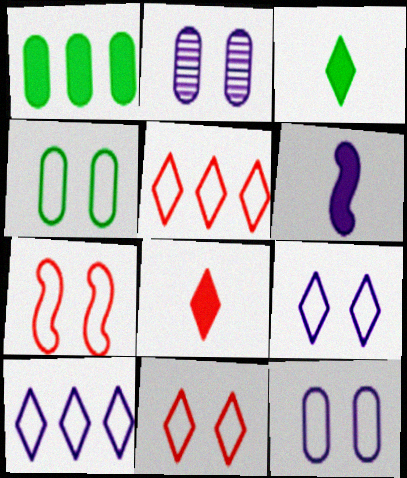[[2, 6, 10], 
[4, 7, 9]]